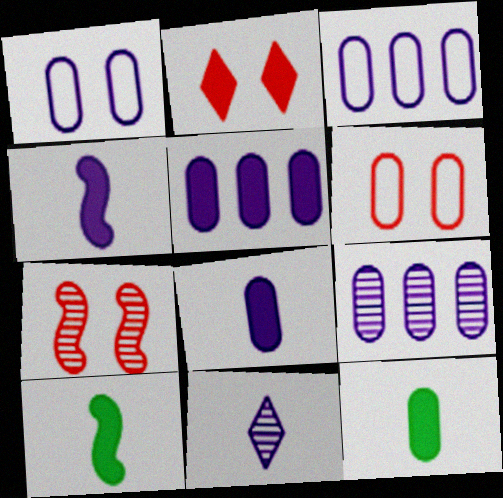[[1, 8, 9], 
[2, 5, 10], 
[2, 6, 7], 
[3, 5, 9], 
[6, 9, 12]]